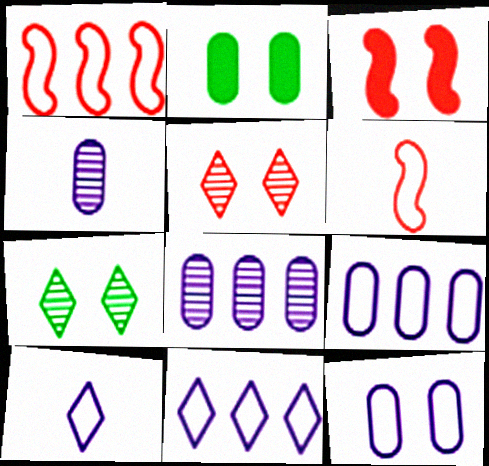[[3, 7, 12]]